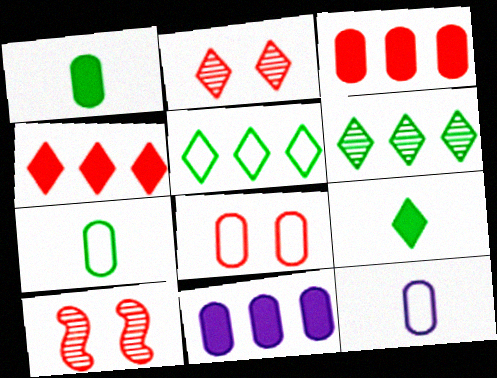[]